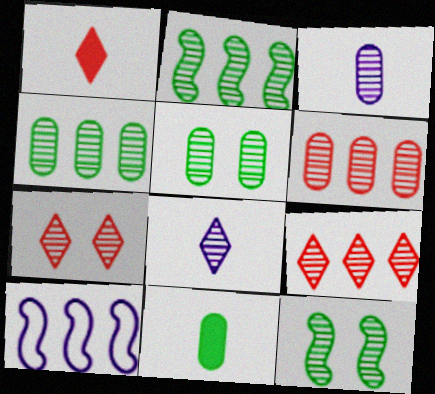[[1, 5, 10], 
[2, 3, 7], 
[3, 5, 6], 
[3, 9, 12], 
[6, 8, 12], 
[7, 10, 11]]